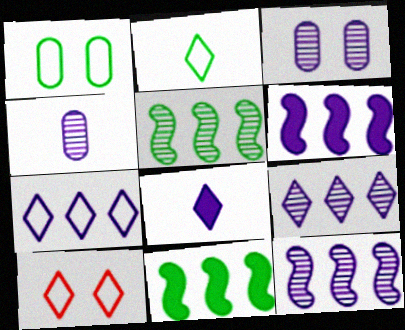[[2, 7, 10], 
[4, 10, 11]]